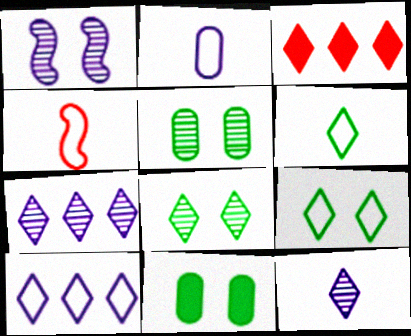[[2, 4, 6], 
[3, 9, 12], 
[4, 7, 11]]